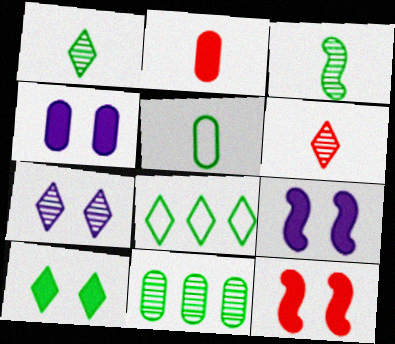[[1, 8, 10], 
[4, 10, 12]]